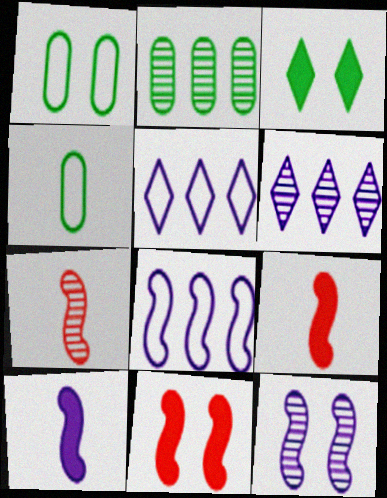[[1, 6, 9], 
[4, 6, 11], 
[8, 10, 12]]